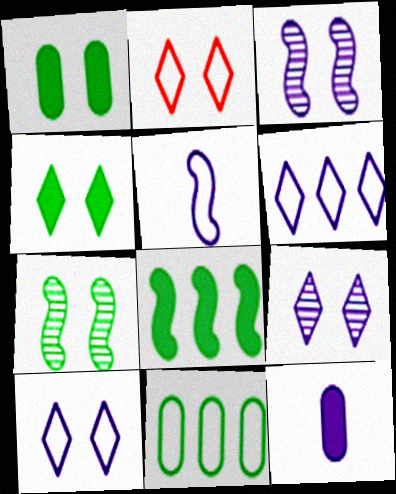[[1, 2, 3], 
[2, 4, 9], 
[2, 5, 11], 
[3, 6, 12]]